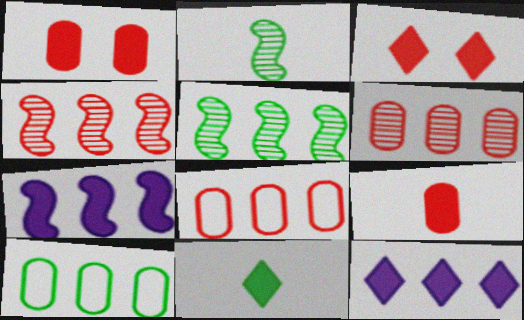[[1, 7, 11], 
[3, 11, 12], 
[4, 10, 12], 
[5, 8, 12]]